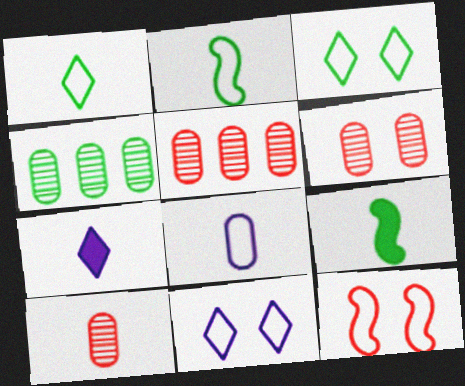[[2, 7, 10], 
[3, 4, 9], 
[4, 7, 12], 
[5, 6, 10], 
[5, 9, 11]]